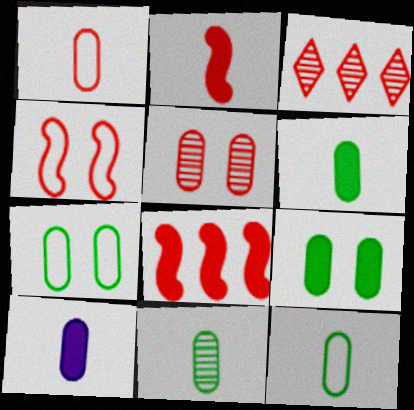[[1, 10, 11], 
[6, 11, 12]]